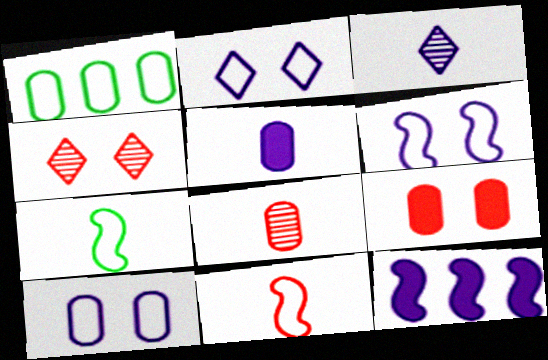[[1, 2, 11], 
[2, 6, 10], 
[3, 10, 12]]